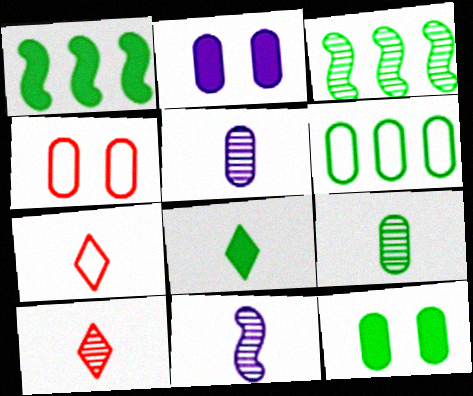[[1, 8, 12], 
[2, 3, 7], 
[6, 9, 12], 
[9, 10, 11]]